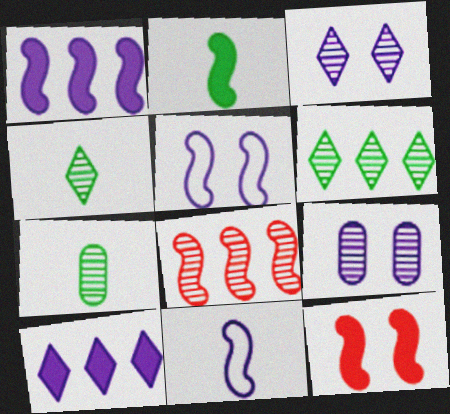[[1, 2, 12], 
[2, 5, 8], 
[3, 7, 8], 
[4, 8, 9], 
[9, 10, 11]]